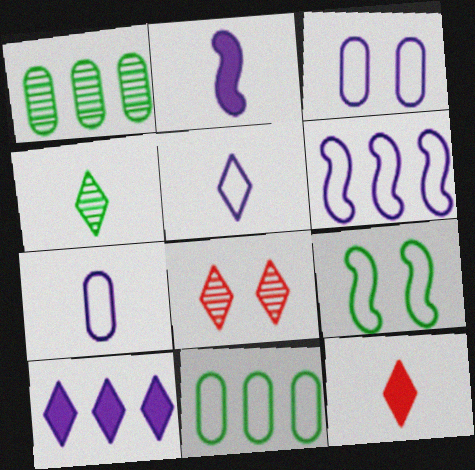[[2, 8, 11], 
[3, 5, 6], 
[4, 5, 12]]